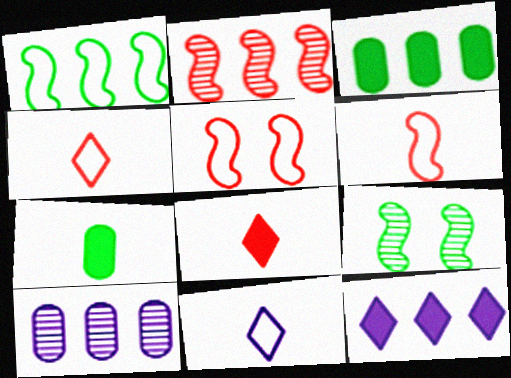[]